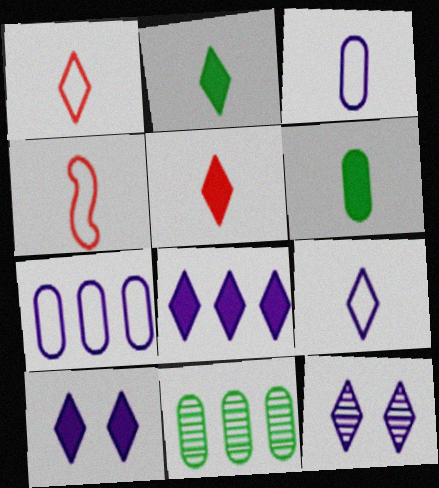[[4, 10, 11], 
[8, 9, 12]]